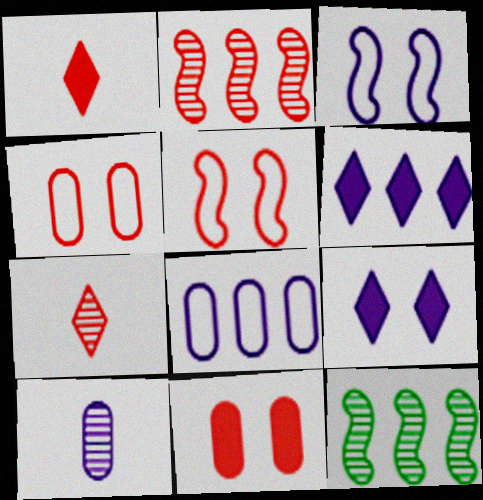[[1, 2, 4], 
[3, 6, 10]]